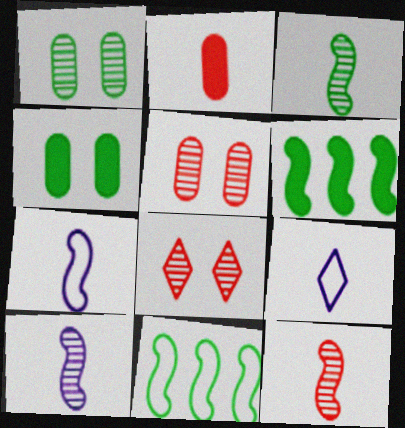[[2, 3, 9], 
[3, 10, 12], 
[5, 6, 9]]